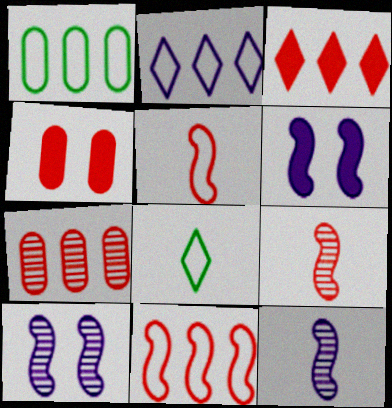[[1, 2, 11], 
[3, 7, 11], 
[6, 7, 8]]